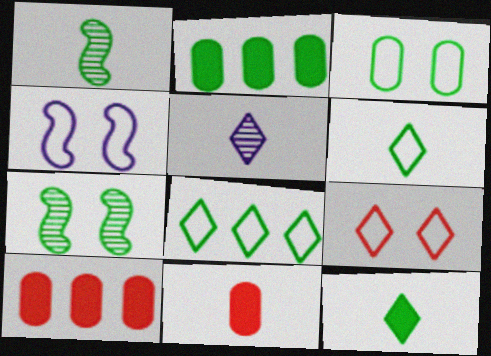[[2, 6, 7], 
[3, 4, 9]]